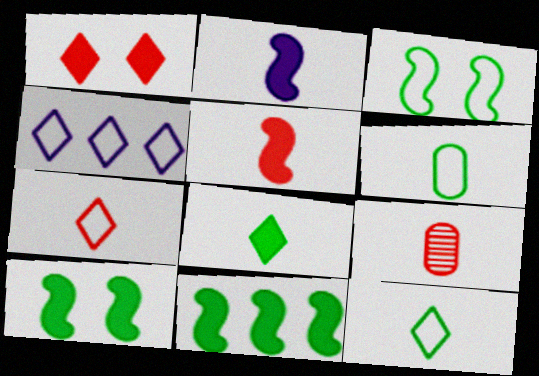[[2, 9, 12], 
[4, 9, 10], 
[5, 7, 9]]